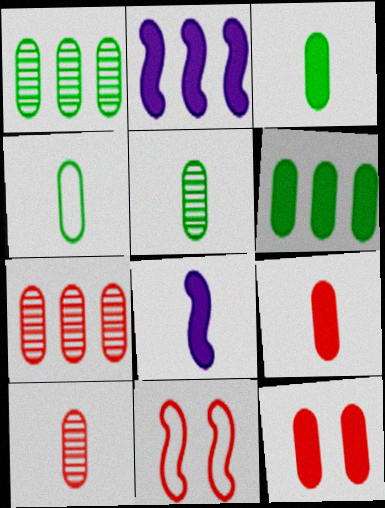[[3, 4, 5]]